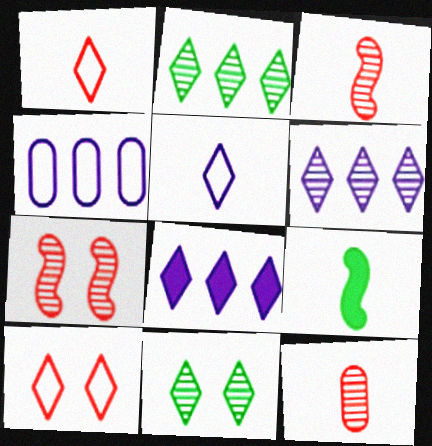[[1, 8, 11], 
[5, 9, 12]]